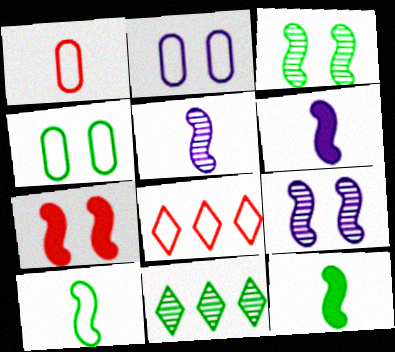[[2, 8, 10], 
[4, 11, 12]]